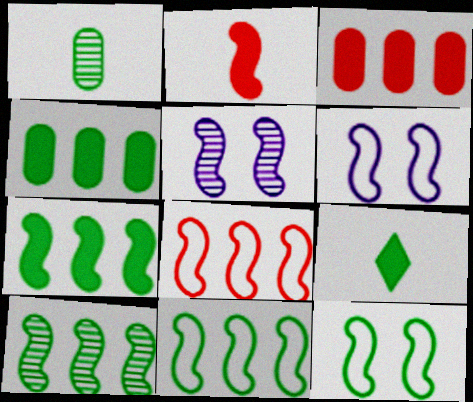[[2, 5, 11], 
[2, 6, 10], 
[7, 10, 11]]